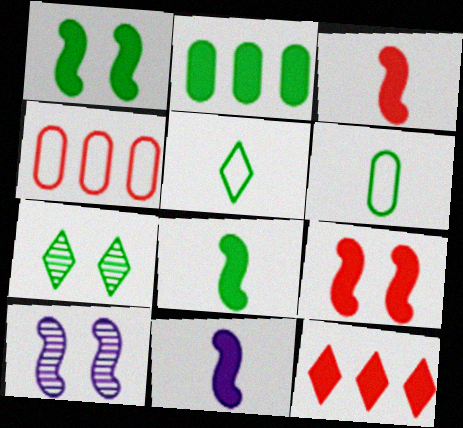[[3, 8, 11], 
[4, 7, 11], 
[6, 10, 12]]